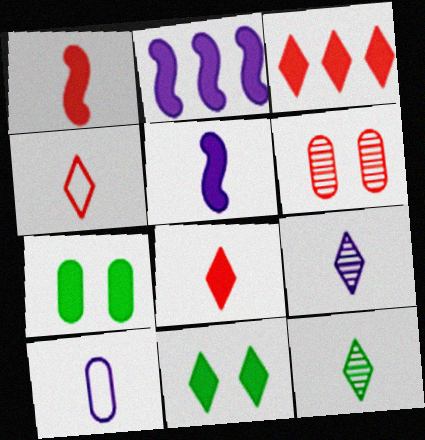[[1, 10, 12], 
[2, 7, 8], 
[3, 5, 7], 
[5, 9, 10]]